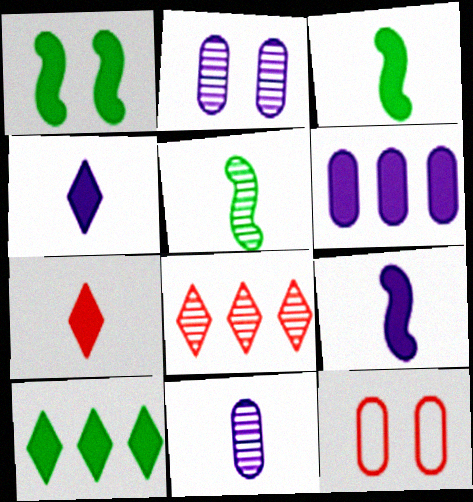[[1, 6, 7], 
[2, 5, 8]]